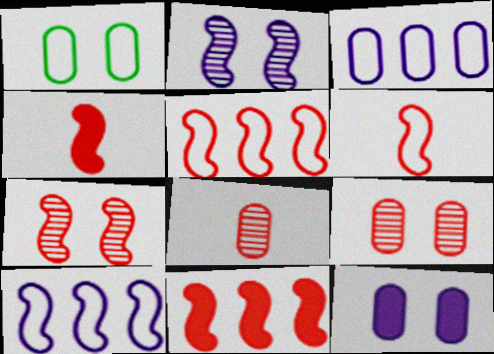[[1, 9, 12], 
[4, 5, 7], 
[6, 7, 11]]